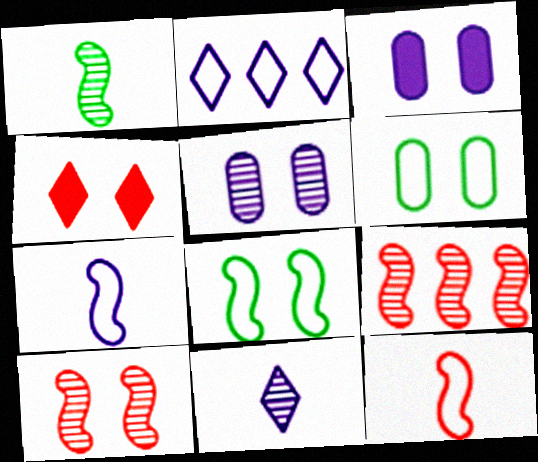[[2, 6, 12], 
[4, 5, 8]]